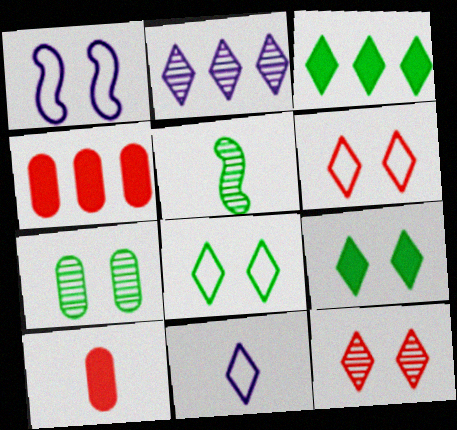[[3, 11, 12], 
[5, 10, 11]]